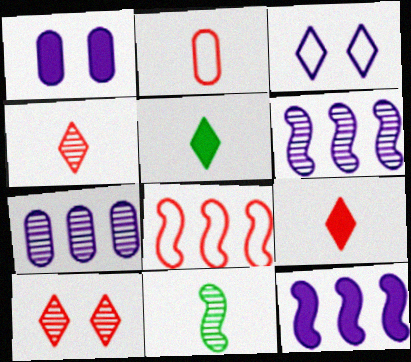[[7, 10, 11]]